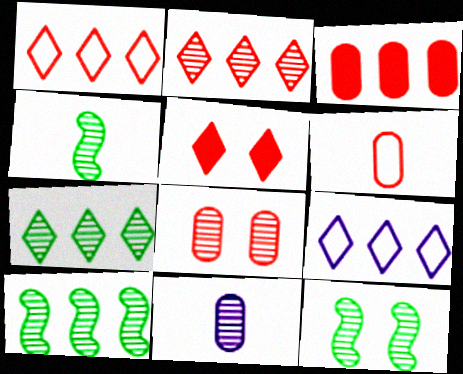[[2, 11, 12], 
[3, 6, 8], 
[3, 9, 10], 
[4, 10, 12]]